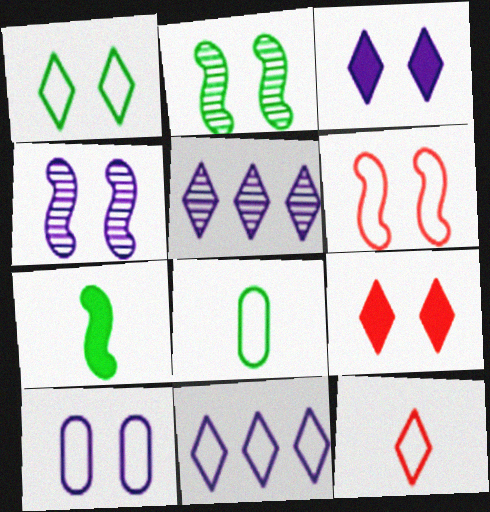[[1, 6, 10], 
[1, 11, 12], 
[2, 9, 10], 
[3, 4, 10], 
[6, 8, 11]]